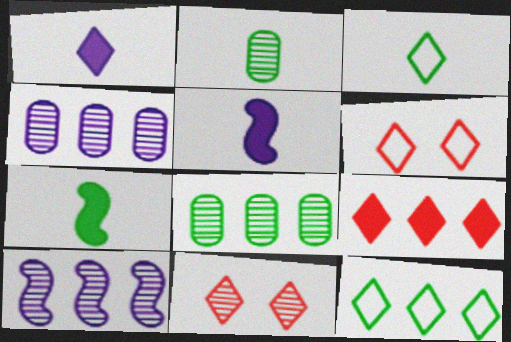[[1, 11, 12], 
[2, 3, 7], 
[2, 10, 11], 
[4, 6, 7], 
[5, 6, 8]]